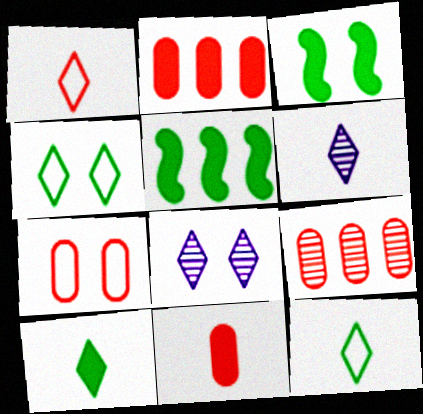[[1, 6, 10], 
[3, 7, 8], 
[5, 6, 7], 
[7, 9, 11]]